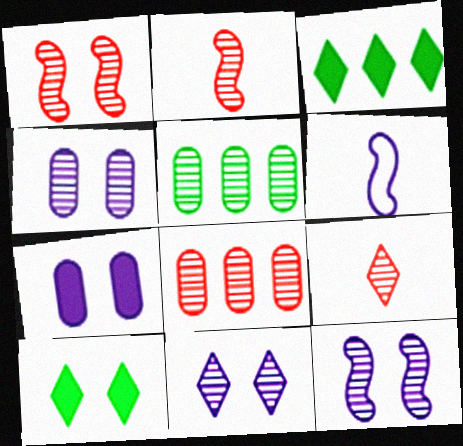[[1, 8, 9], 
[2, 5, 11], 
[4, 11, 12], 
[5, 9, 12], 
[6, 8, 10]]